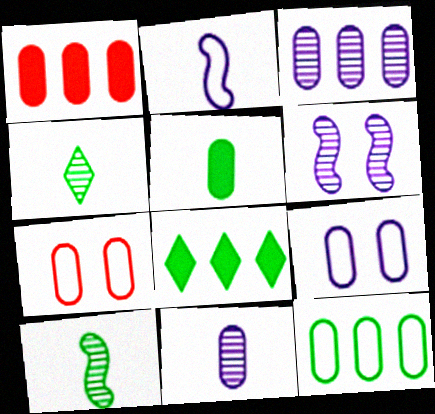[[1, 3, 12], 
[3, 5, 7]]